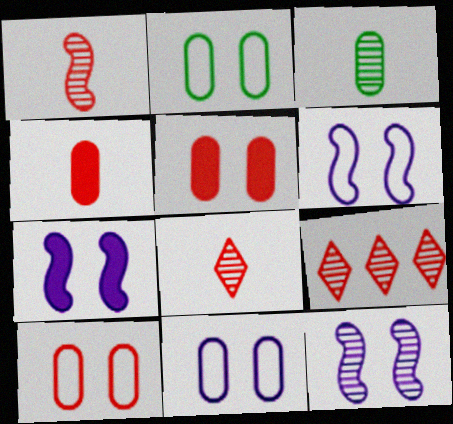[[2, 10, 11], 
[3, 9, 12], 
[6, 7, 12]]